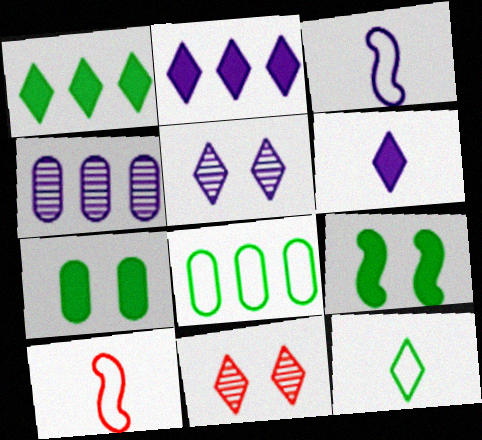[[2, 11, 12]]